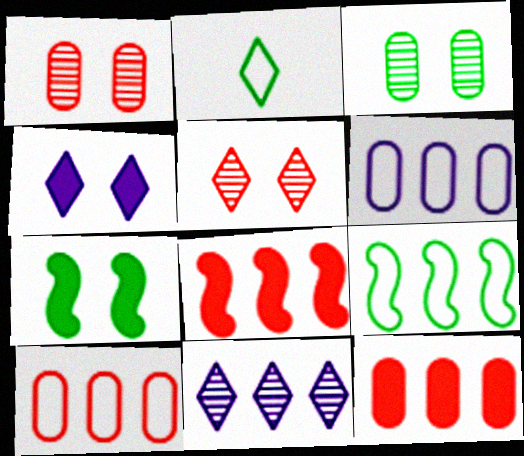[[9, 11, 12]]